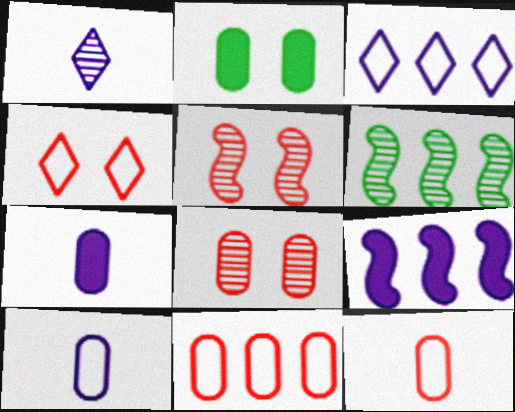[[1, 6, 8], 
[4, 6, 7]]